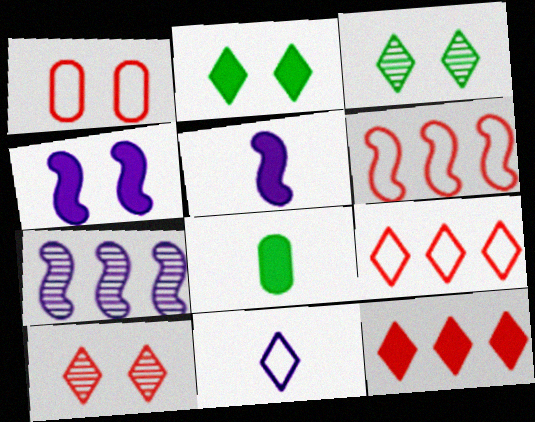[[1, 3, 4], 
[3, 11, 12], 
[4, 8, 12]]